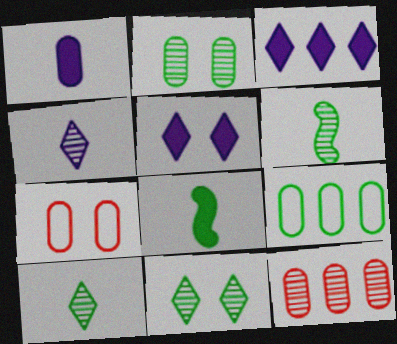[[3, 6, 7], 
[8, 9, 11]]